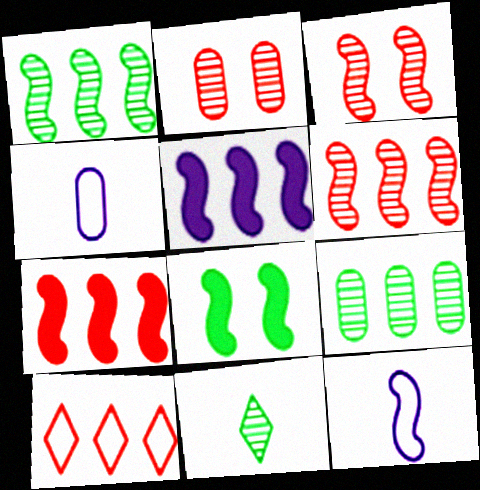[[5, 9, 10], 
[6, 8, 12]]